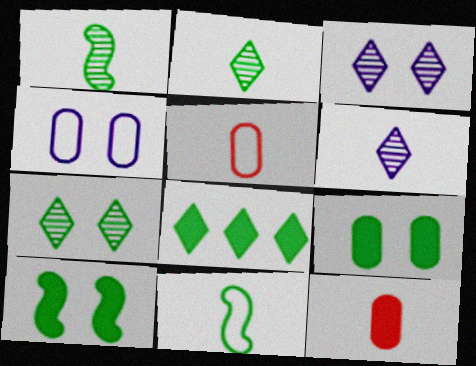[[6, 11, 12]]